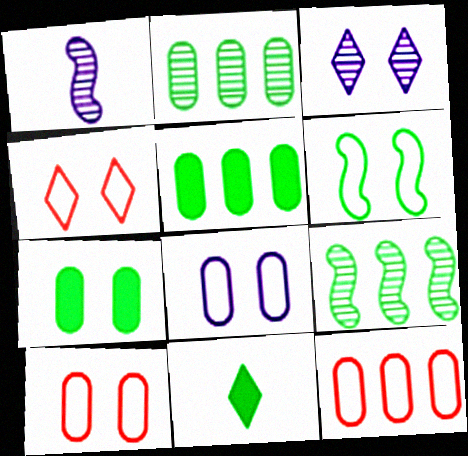[[1, 4, 5], 
[2, 6, 11], 
[4, 6, 8]]